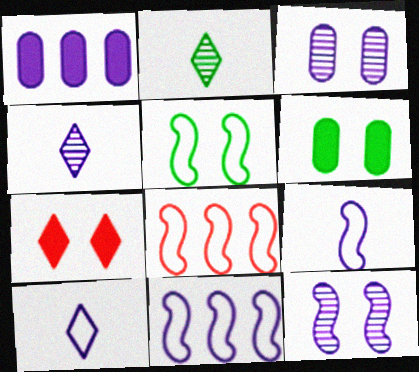[[1, 10, 12], 
[3, 5, 7], 
[4, 6, 8], 
[5, 8, 9]]